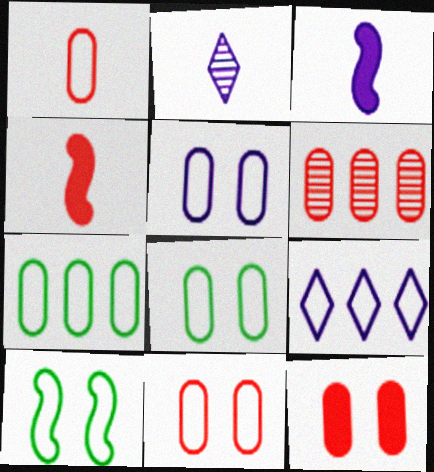[[1, 5, 7], 
[1, 6, 12], 
[1, 9, 10], 
[5, 8, 11]]